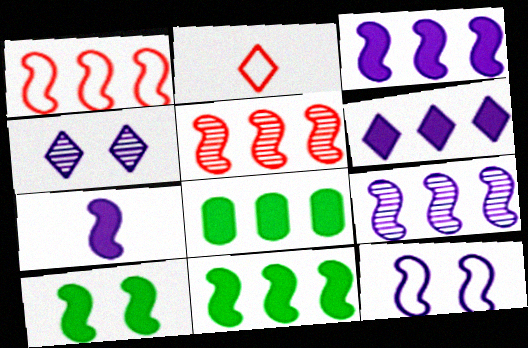[[1, 9, 11], 
[7, 9, 12]]